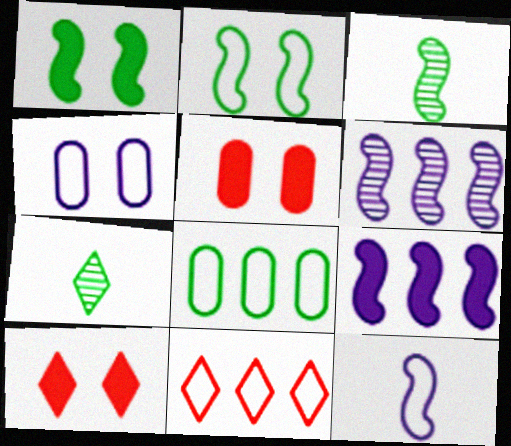[[1, 7, 8]]